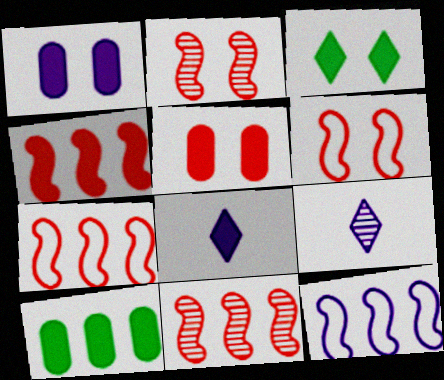[[1, 9, 12], 
[4, 7, 11], 
[6, 9, 10]]